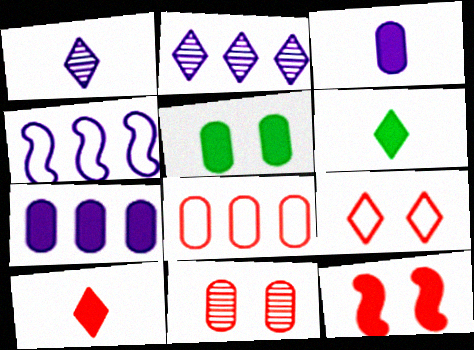[[2, 4, 7], 
[2, 6, 9], 
[4, 6, 11], 
[6, 7, 12], 
[9, 11, 12]]